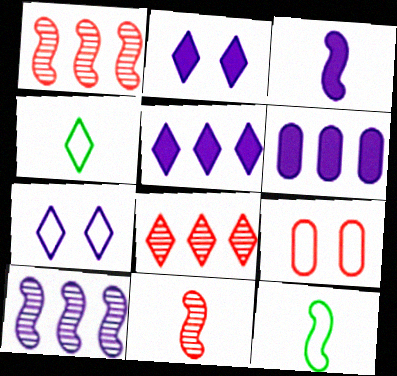[[2, 3, 6], 
[2, 4, 8], 
[3, 11, 12]]